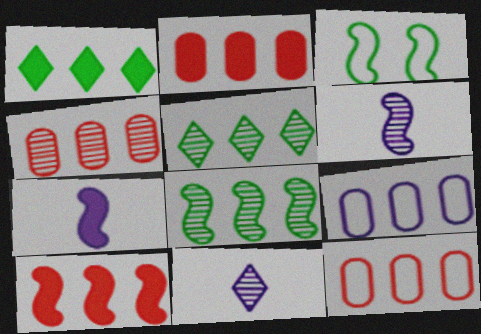[[2, 3, 11], 
[2, 4, 12], 
[3, 6, 10], 
[5, 9, 10]]